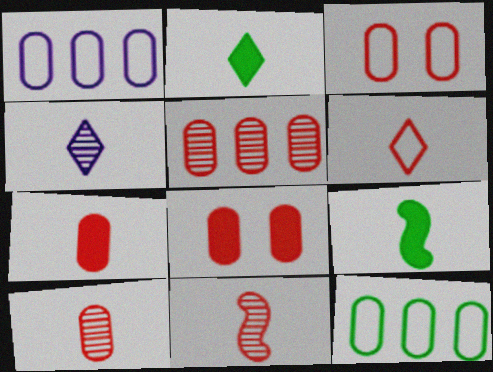[[2, 4, 6], 
[3, 5, 7], 
[6, 7, 11]]